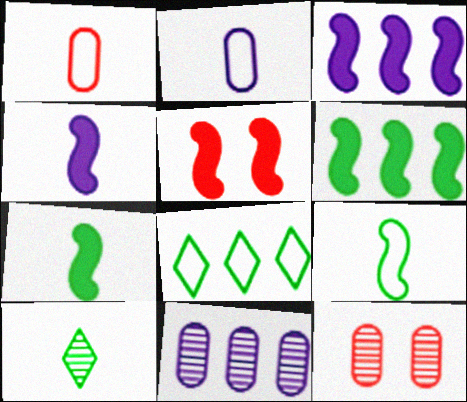[[1, 4, 10], 
[3, 5, 7], 
[4, 5, 6], 
[4, 8, 12]]